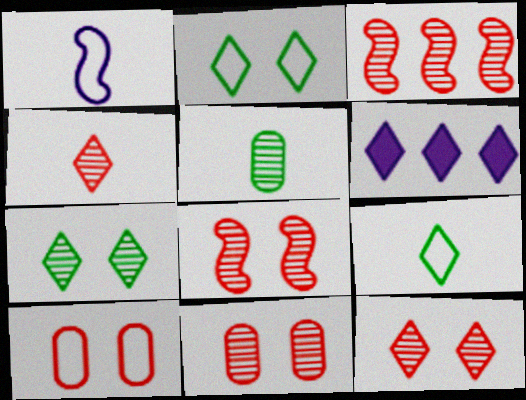[[2, 4, 6], 
[3, 4, 11], 
[6, 9, 12], 
[8, 11, 12]]